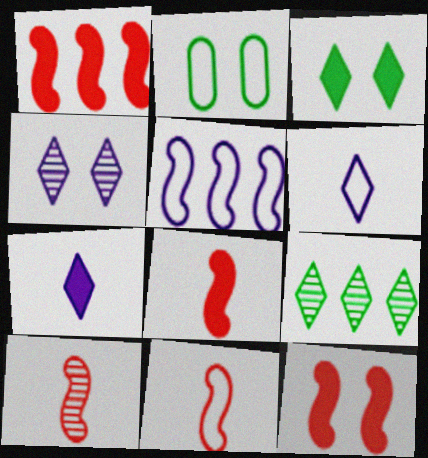[[1, 8, 12], 
[2, 4, 12], 
[8, 10, 11]]